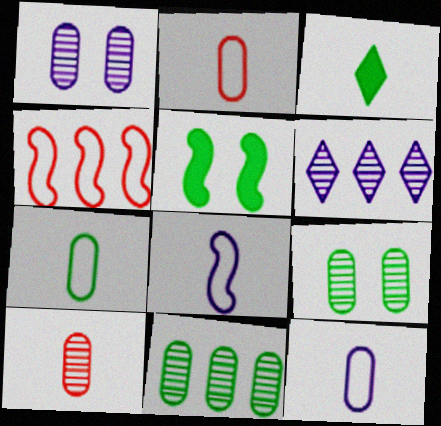[[1, 3, 4], 
[1, 10, 11], 
[2, 5, 6], 
[2, 7, 12], 
[3, 8, 10]]